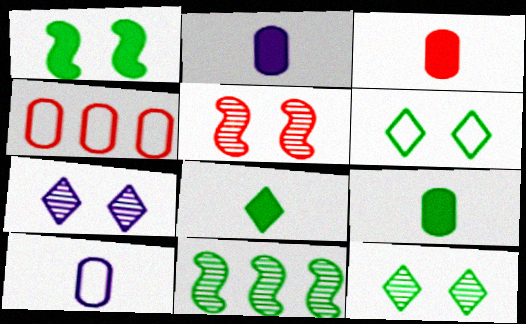[[2, 3, 9], 
[6, 9, 11]]